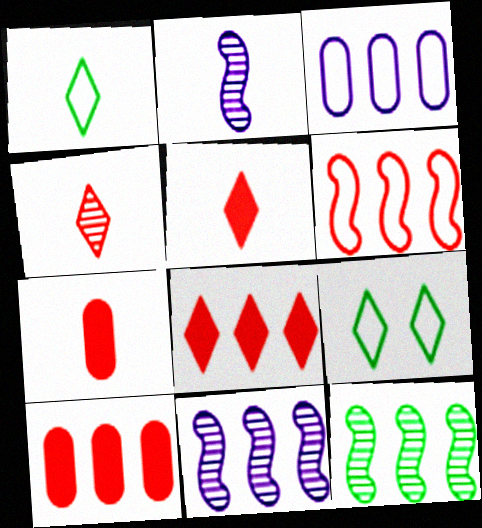[[1, 2, 7], 
[2, 9, 10], 
[3, 8, 12], 
[7, 9, 11]]